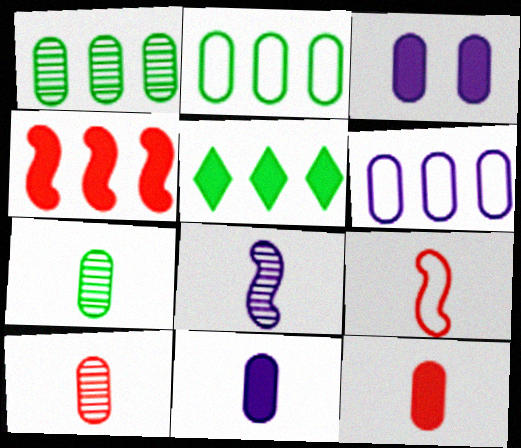[[2, 3, 10]]